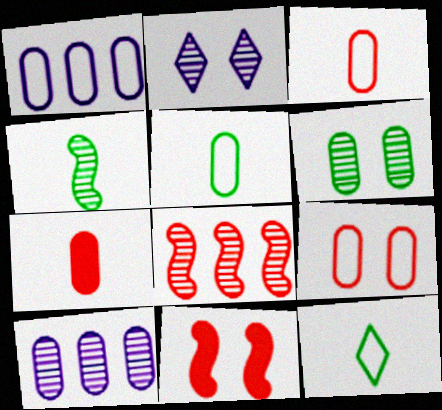[[1, 5, 9], 
[1, 6, 7], 
[10, 11, 12]]